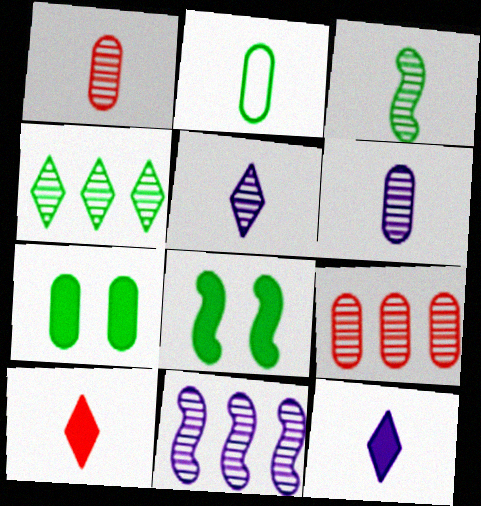[[1, 3, 5], 
[2, 4, 8], 
[4, 9, 11]]